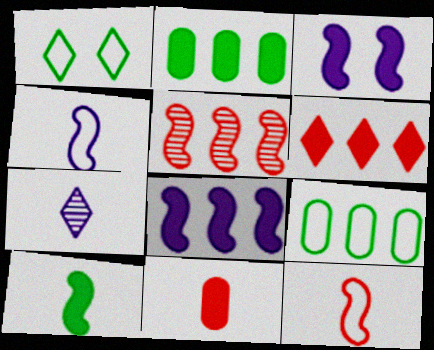[[1, 6, 7], 
[2, 6, 8]]